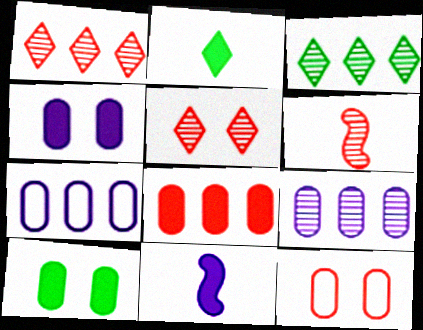[[3, 11, 12]]